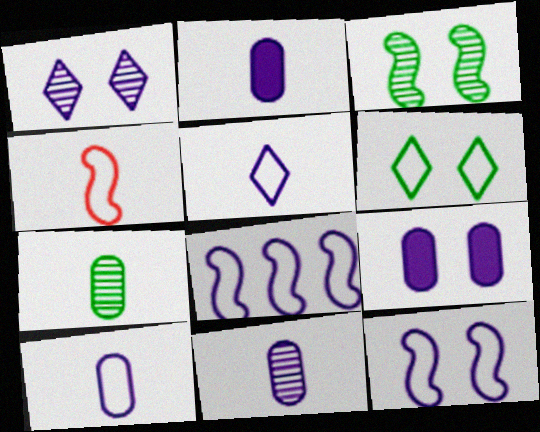[[1, 2, 8], 
[1, 9, 12], 
[2, 10, 11]]